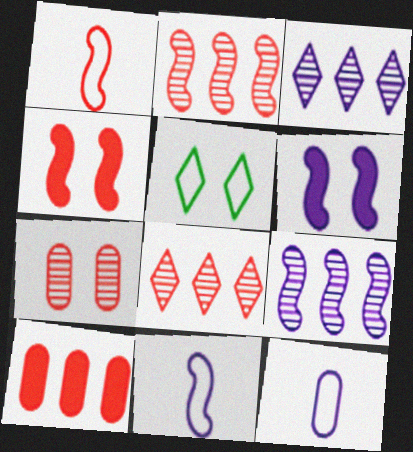[[1, 2, 4], 
[3, 6, 12], 
[5, 6, 7], 
[6, 9, 11]]